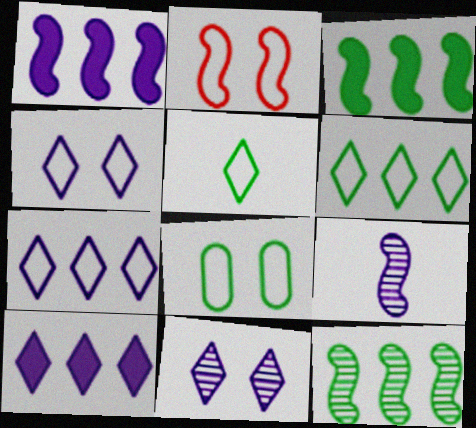[[2, 3, 9], 
[2, 4, 8]]